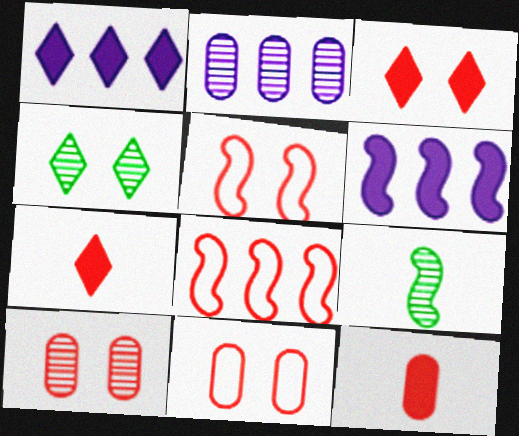[[1, 9, 11], 
[3, 5, 10], 
[5, 6, 9], 
[7, 8, 10]]